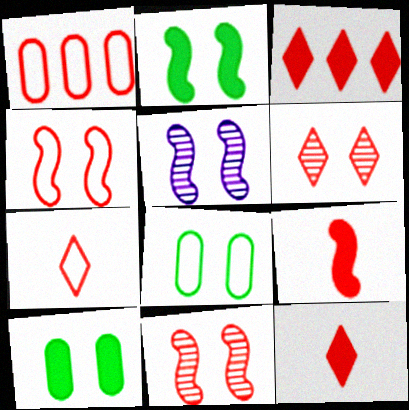[[1, 4, 7], 
[1, 6, 9], 
[1, 11, 12], 
[2, 4, 5], 
[3, 6, 7]]